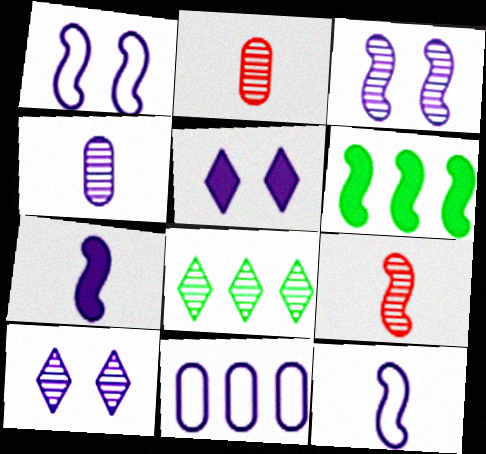[[1, 6, 9], 
[2, 3, 8], 
[7, 10, 11]]